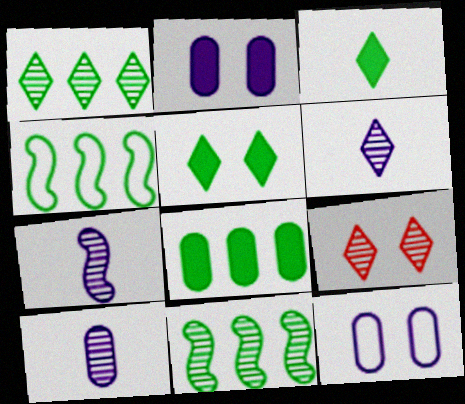[[1, 4, 8], 
[1, 6, 9], 
[6, 7, 10], 
[9, 10, 11]]